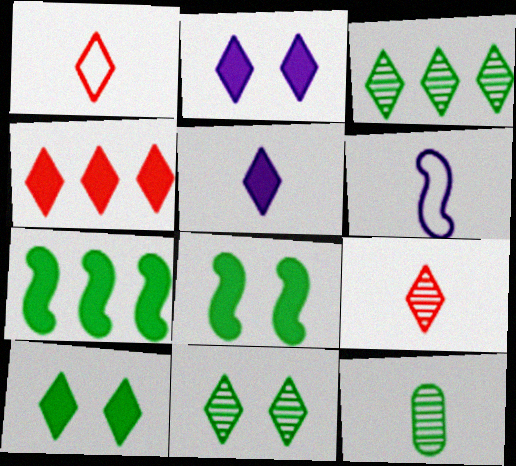[[1, 2, 3], 
[4, 5, 10]]